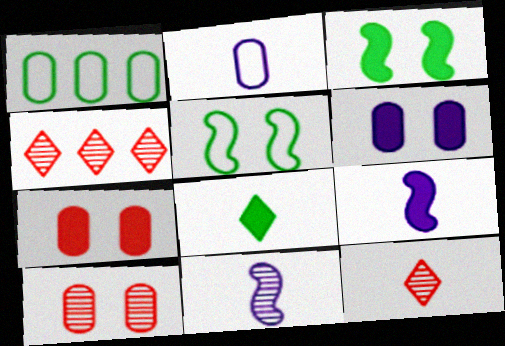[[2, 3, 4]]